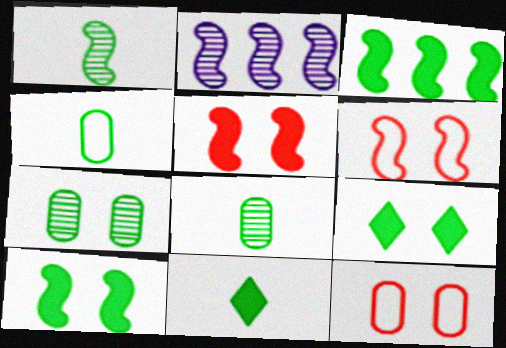[[1, 4, 11], 
[2, 11, 12]]